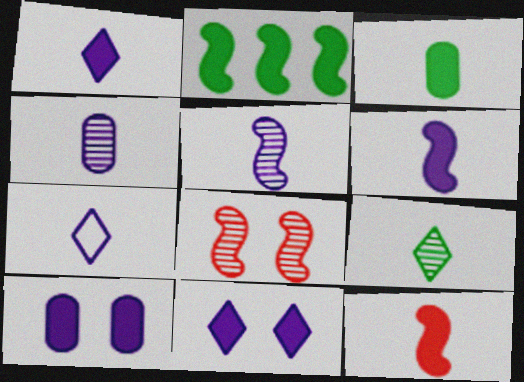[[1, 3, 12], 
[4, 6, 7]]